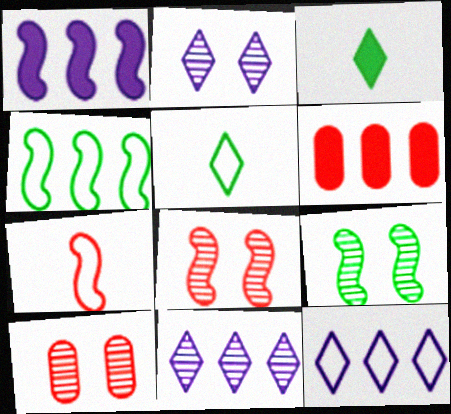[[1, 5, 10], 
[1, 7, 9], 
[2, 9, 10], 
[4, 6, 11]]